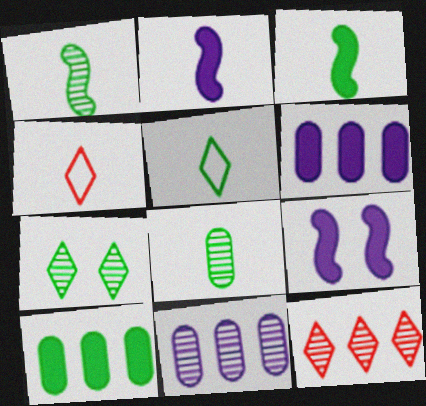[[2, 4, 8], 
[3, 5, 8]]